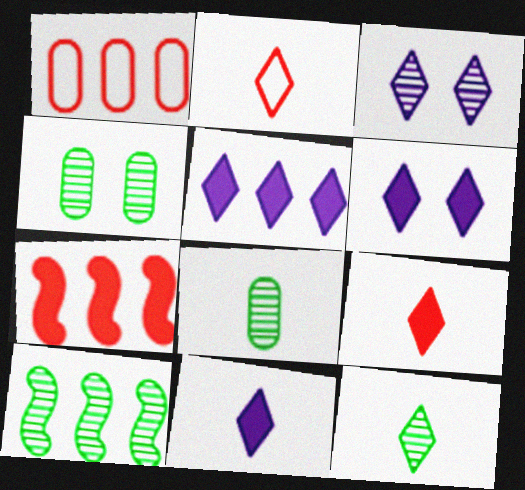[[1, 5, 10], 
[2, 11, 12], 
[4, 10, 12], 
[5, 6, 11]]